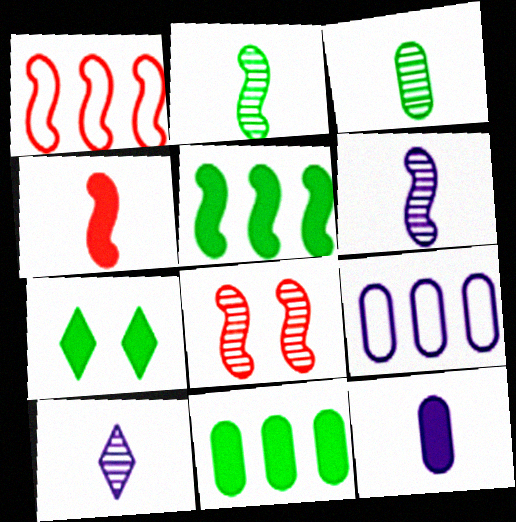[[1, 4, 8]]